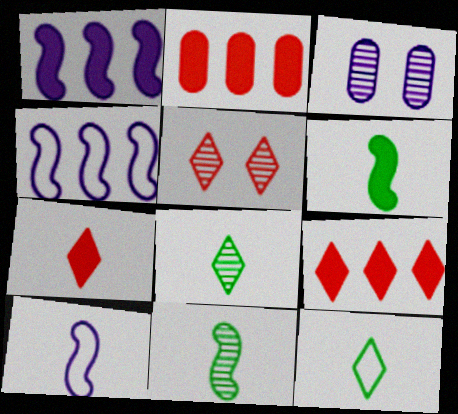[]